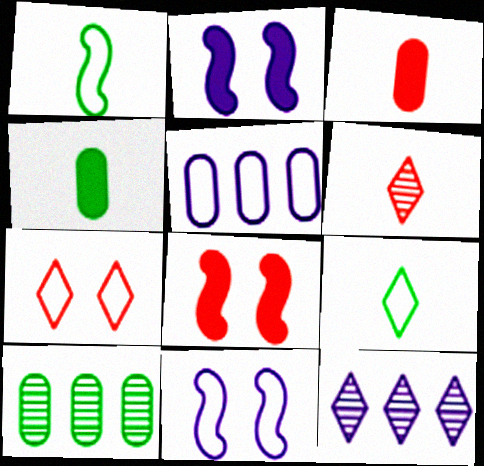[[1, 5, 7]]